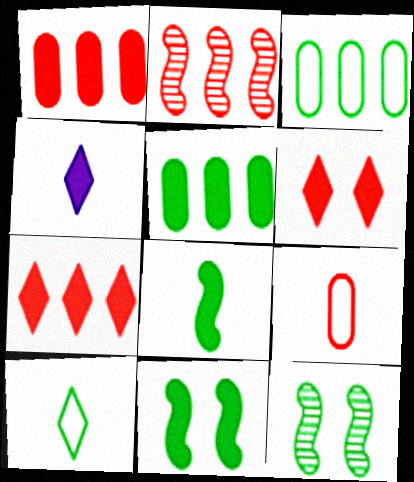[[1, 4, 11], 
[2, 6, 9], 
[5, 10, 12]]